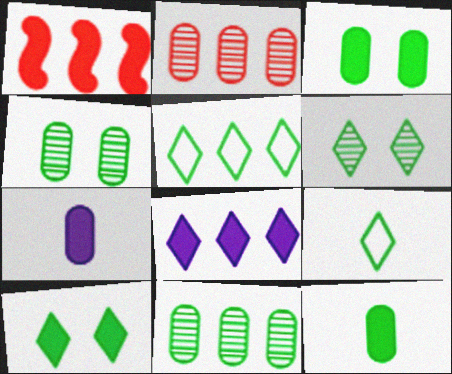[[1, 7, 10]]